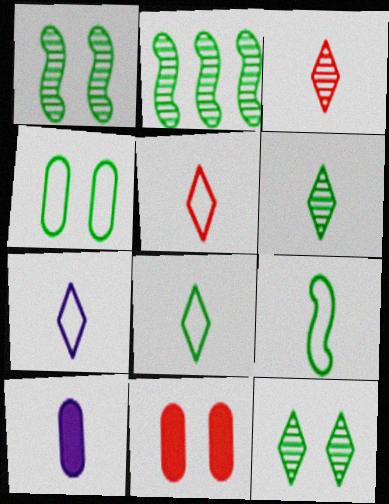[[2, 7, 11], 
[3, 9, 10], 
[5, 7, 8]]